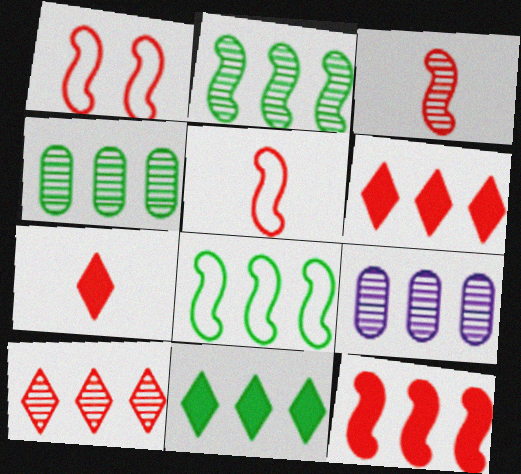[[1, 3, 12], 
[2, 9, 10], 
[4, 8, 11], 
[6, 8, 9]]